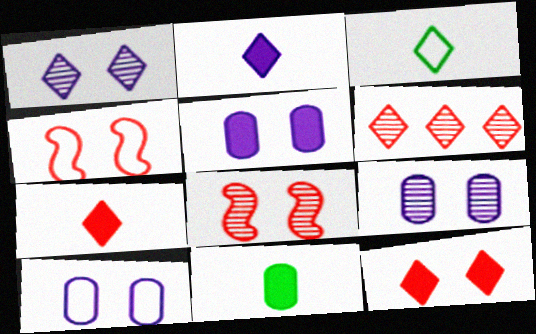[[5, 9, 10]]